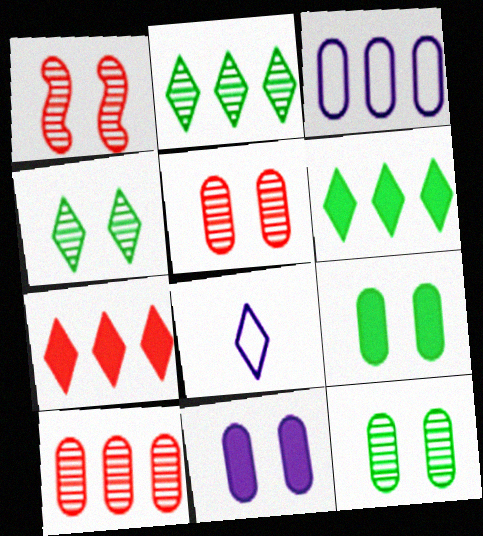[[4, 7, 8]]